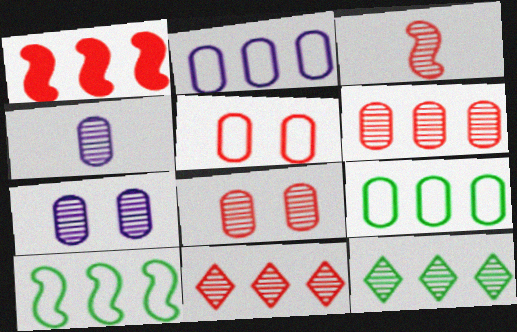[[1, 2, 12], 
[3, 7, 12], 
[3, 8, 11]]